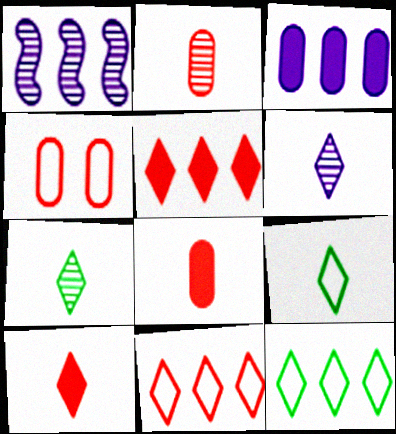[[6, 9, 10]]